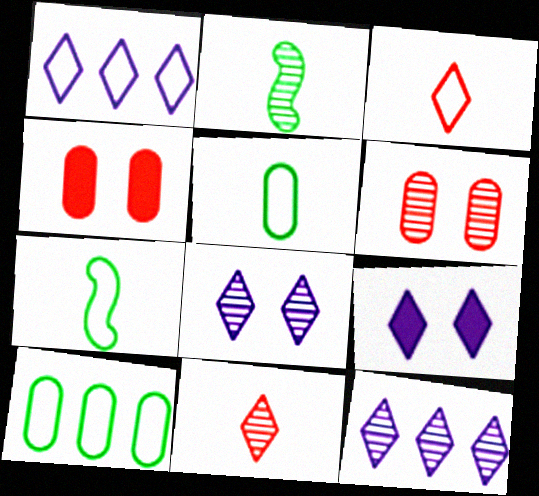[[1, 2, 4], 
[2, 6, 12], 
[4, 7, 12]]